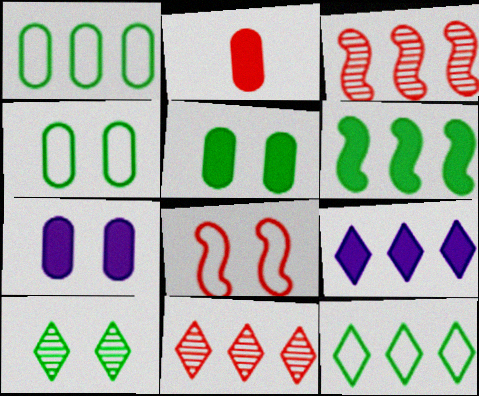[[1, 3, 9], 
[2, 8, 11], 
[7, 8, 10], 
[9, 11, 12]]